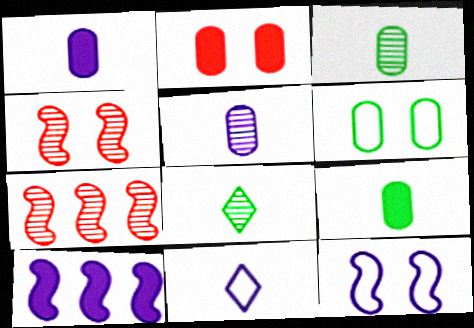[]